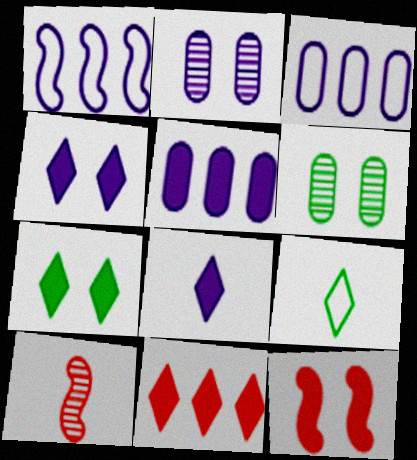[[1, 2, 8], 
[3, 7, 10], 
[7, 8, 11]]